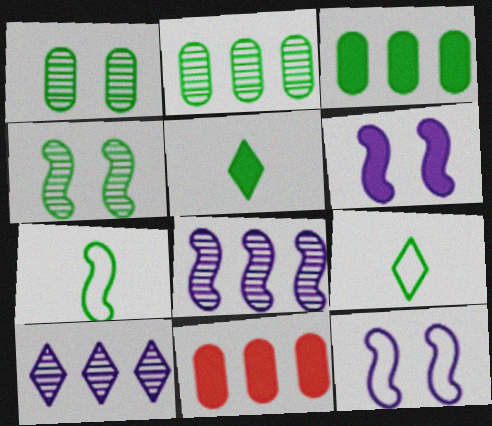[[3, 4, 9], 
[5, 6, 11]]